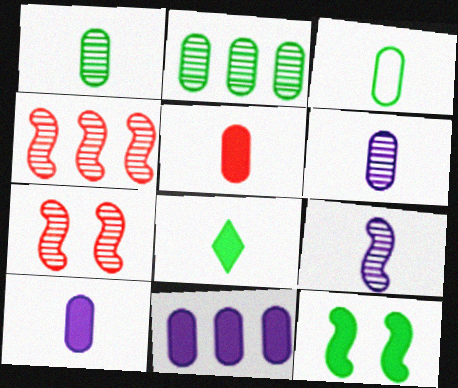[[3, 5, 6]]